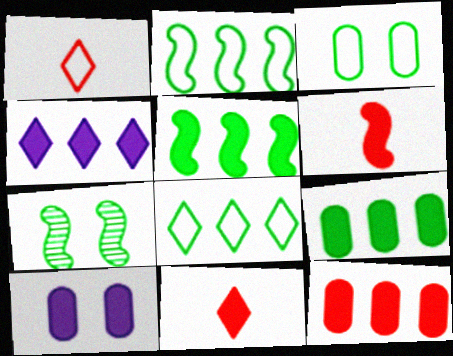[[4, 5, 12], 
[5, 10, 11]]